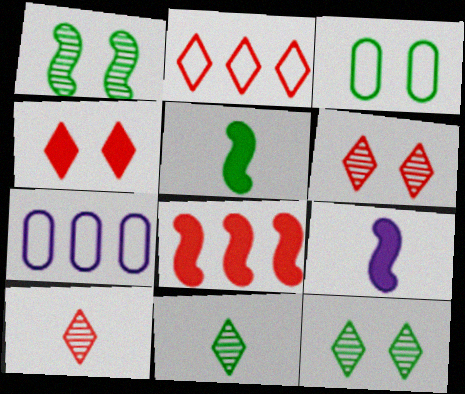[[2, 4, 10], 
[5, 6, 7]]